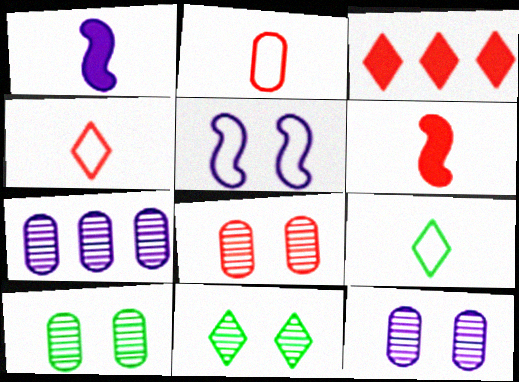[[8, 10, 12]]